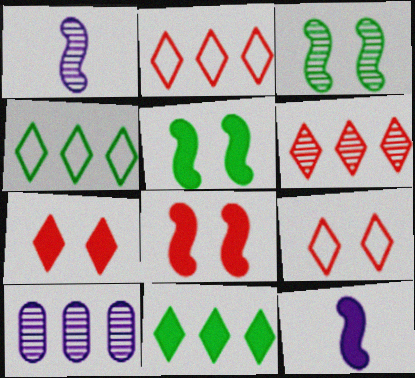[]